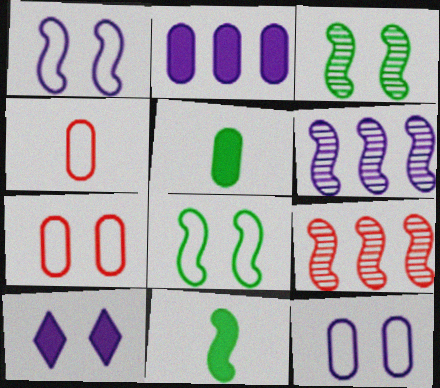[[1, 9, 11], 
[3, 7, 10]]